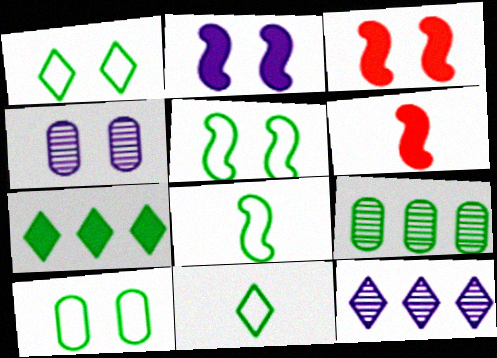[[1, 3, 4], 
[1, 5, 10], 
[6, 10, 12]]